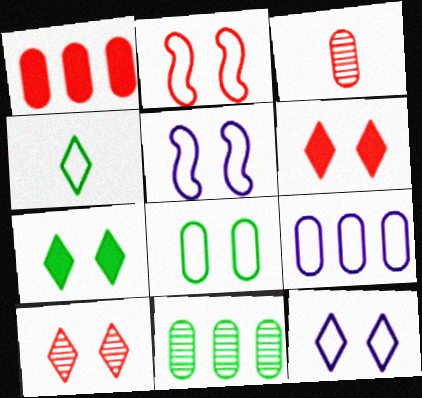[[1, 9, 11], 
[2, 4, 9], 
[2, 8, 12], 
[7, 10, 12]]